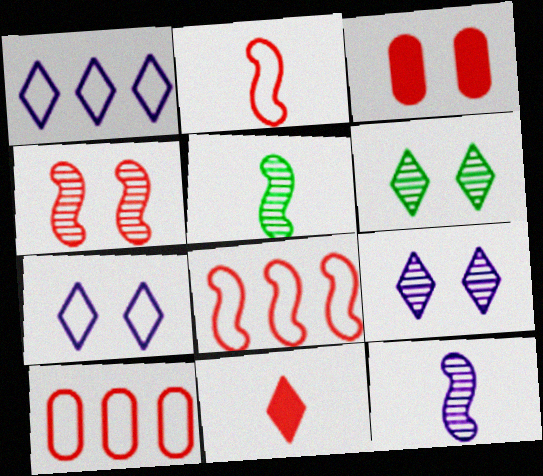[[1, 3, 5], 
[1, 6, 11], 
[4, 10, 11]]